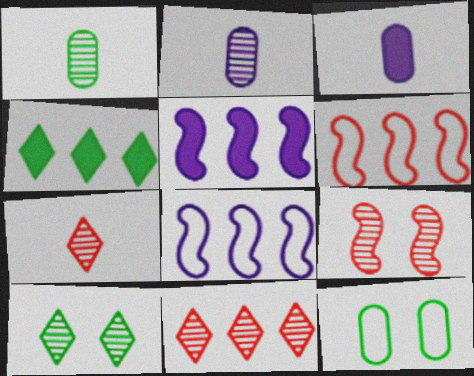[[3, 6, 10], 
[5, 7, 12]]